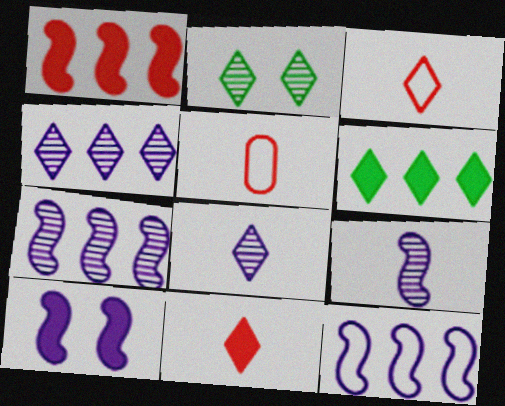[[9, 10, 12]]